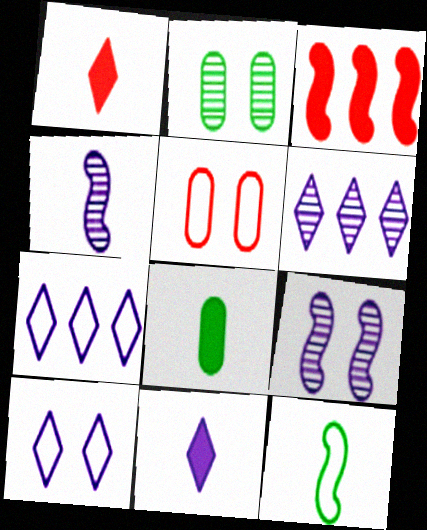[[3, 9, 12], 
[5, 7, 12], 
[6, 10, 11]]